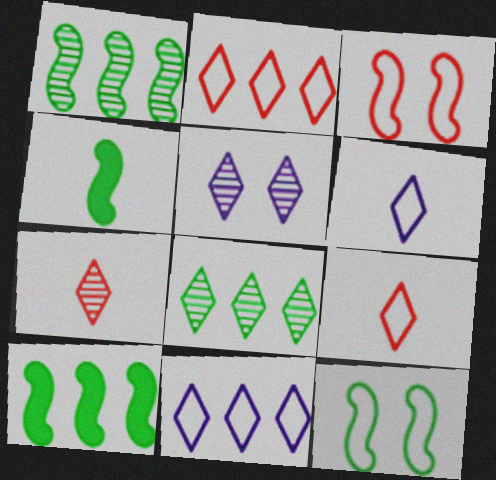[[1, 4, 12], 
[5, 7, 8]]